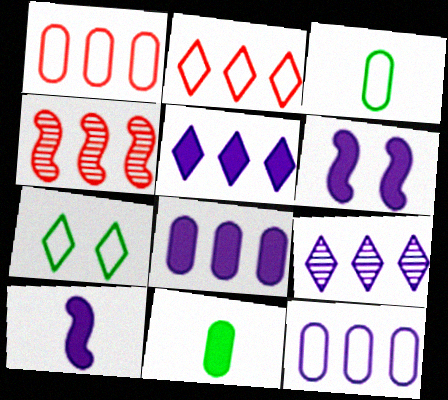[]